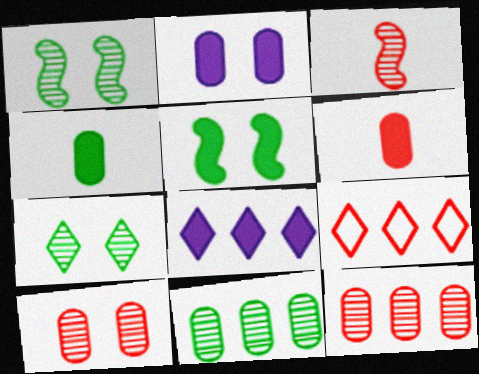[[5, 6, 8]]